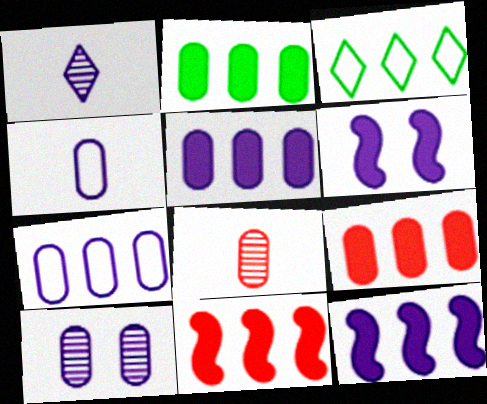[[1, 6, 7], 
[2, 5, 9], 
[3, 6, 8], 
[4, 5, 10]]